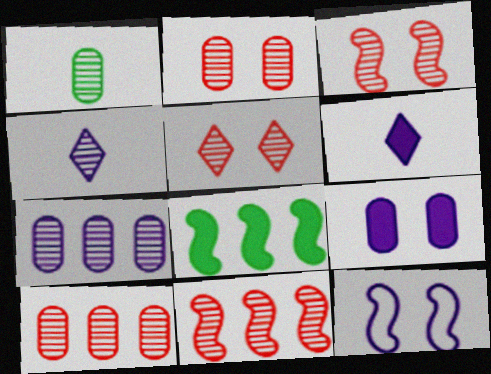[[1, 2, 7], 
[2, 3, 5], 
[6, 7, 12]]